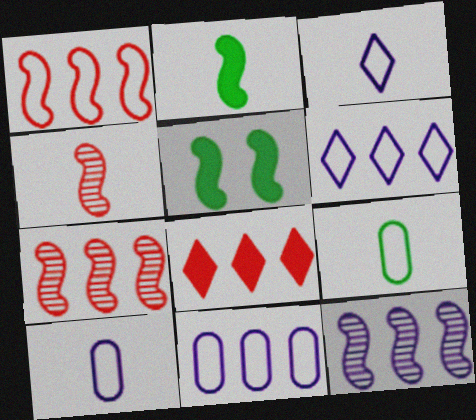[]